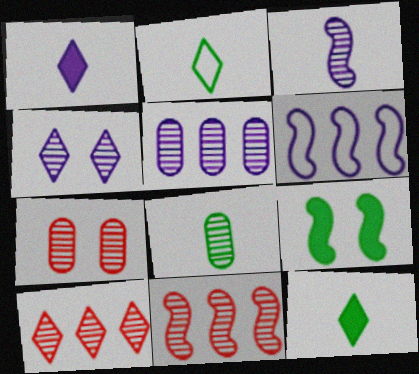[[3, 4, 5], 
[4, 8, 11], 
[5, 7, 8], 
[6, 7, 12]]